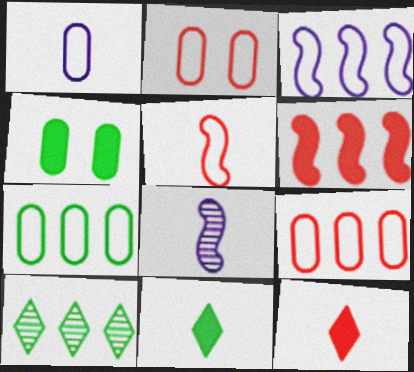[[1, 2, 7]]